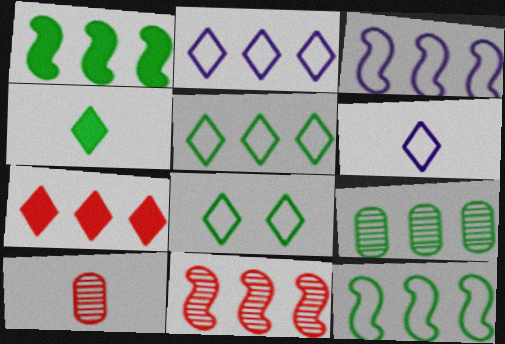[[1, 3, 11], 
[1, 5, 9], 
[3, 7, 9]]